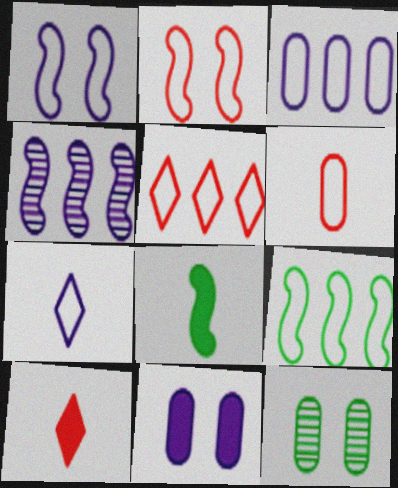[[1, 3, 7], 
[2, 4, 8], 
[2, 5, 6], 
[3, 5, 9], 
[4, 7, 11]]